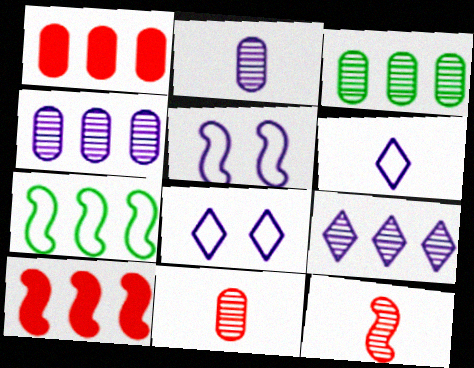[[1, 7, 9]]